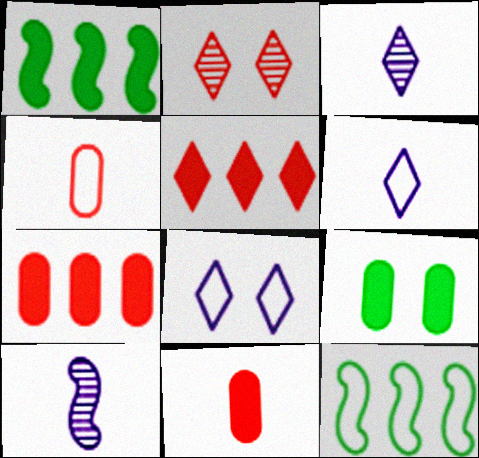[[4, 8, 12]]